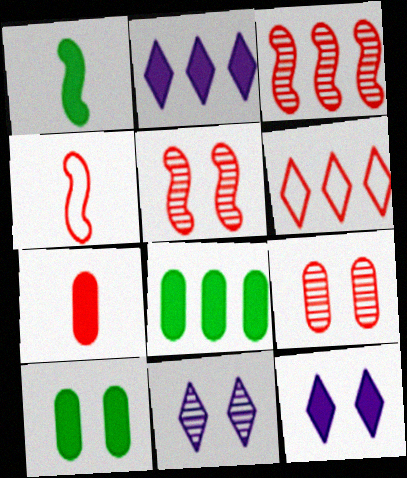[[4, 8, 11], 
[5, 6, 7]]